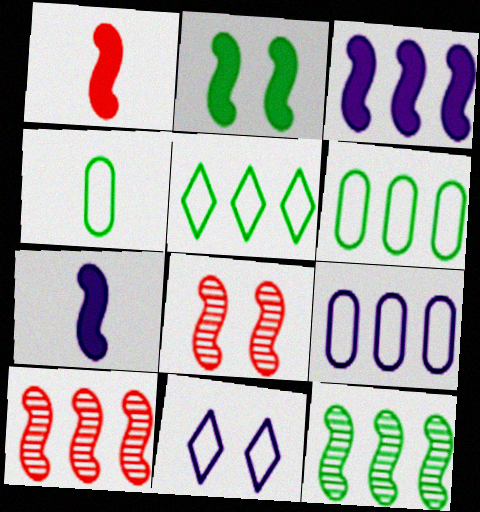[[1, 2, 3]]